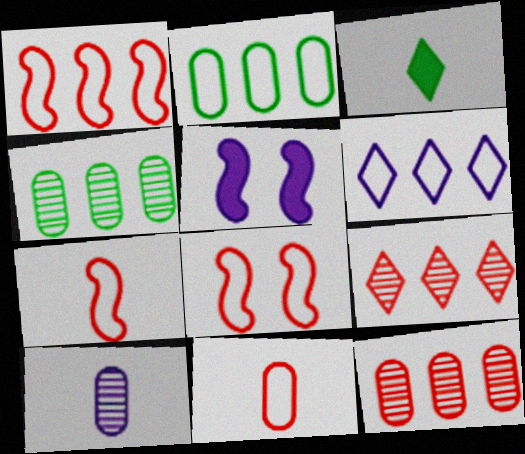[[1, 2, 6], 
[1, 7, 8], 
[3, 7, 10], 
[5, 6, 10]]